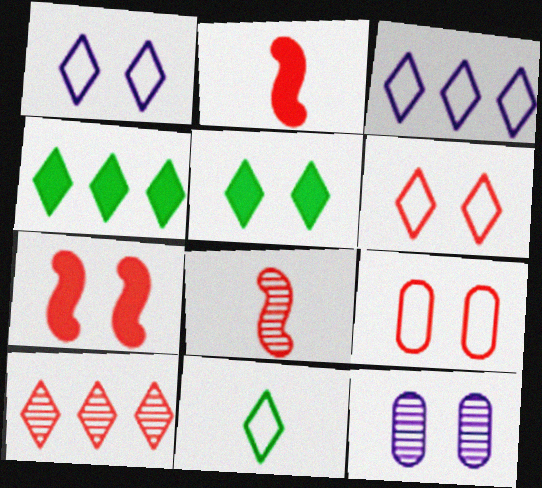[[2, 9, 10], 
[3, 4, 10], 
[3, 6, 11]]